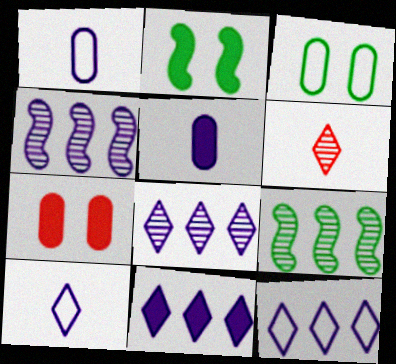[[7, 9, 10], 
[8, 11, 12]]